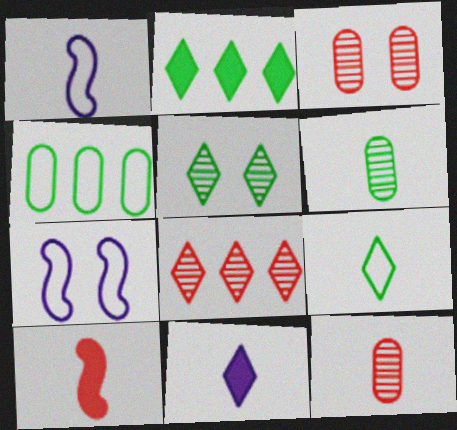[[1, 2, 3], 
[2, 5, 9], 
[2, 7, 12]]